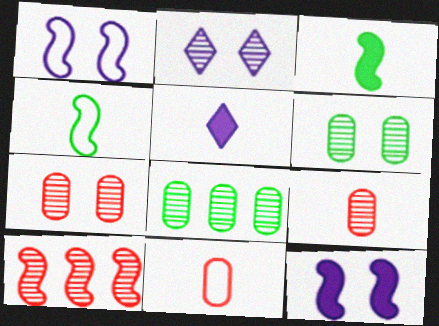[[1, 3, 10], 
[4, 5, 9], 
[4, 10, 12]]